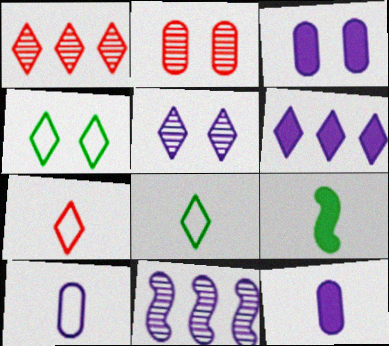[]